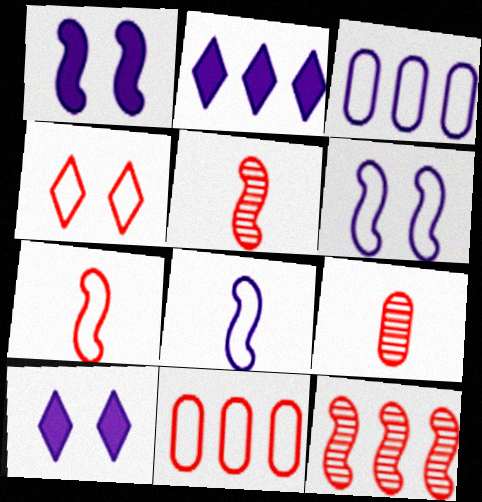[[4, 7, 11]]